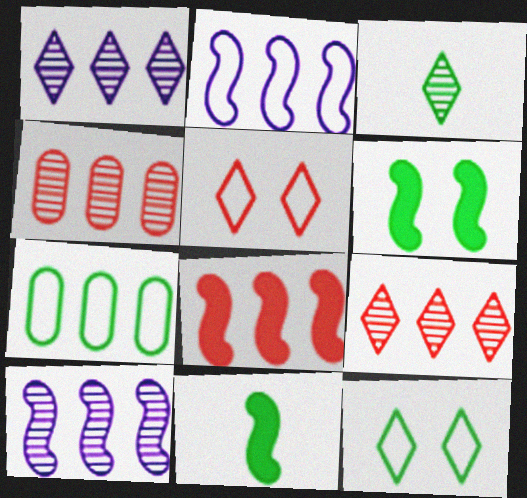[[1, 7, 8], 
[3, 6, 7]]